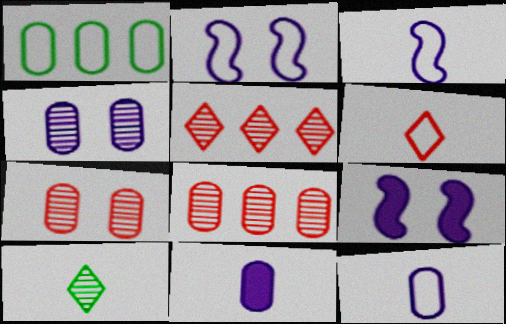[[1, 2, 6], 
[1, 7, 11]]